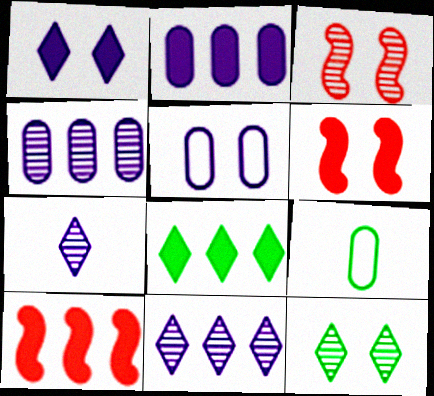[[2, 8, 10], 
[5, 6, 12], 
[6, 9, 11]]